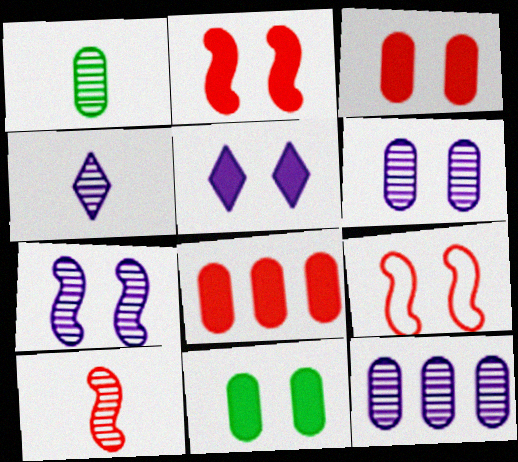[[1, 4, 10], 
[2, 5, 11], 
[4, 7, 12]]